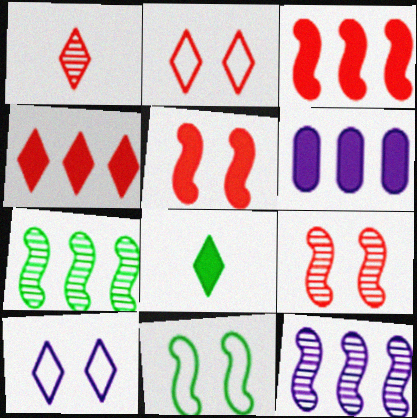[[1, 2, 4], 
[1, 6, 11], 
[5, 6, 8]]